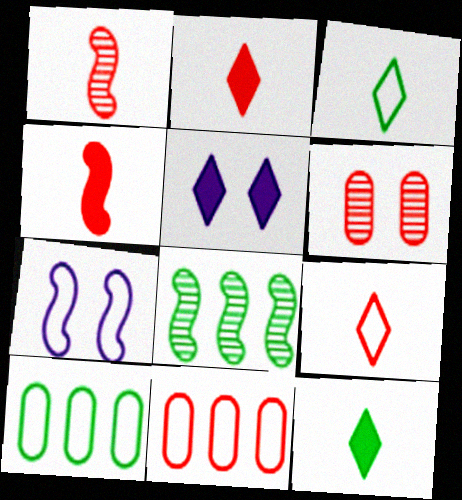[[1, 5, 10], 
[3, 7, 11], 
[4, 7, 8], 
[7, 9, 10]]